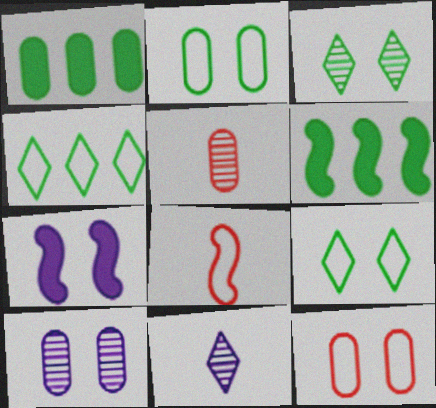[[3, 7, 12], 
[4, 5, 7], 
[6, 11, 12]]